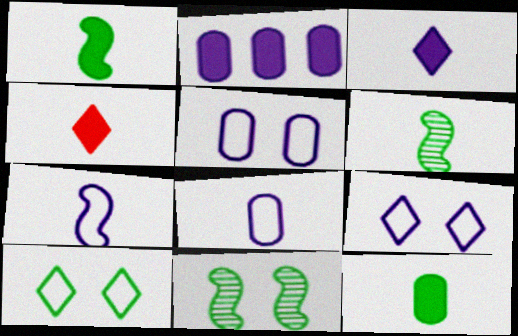[[4, 6, 8]]